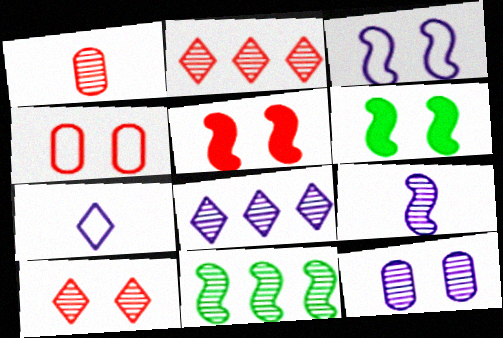[[4, 5, 10], 
[8, 9, 12]]